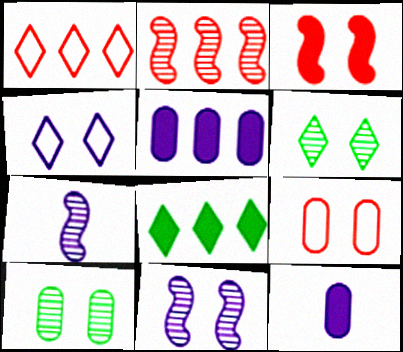[[3, 4, 10], 
[3, 8, 12], 
[4, 5, 7], 
[7, 8, 9]]